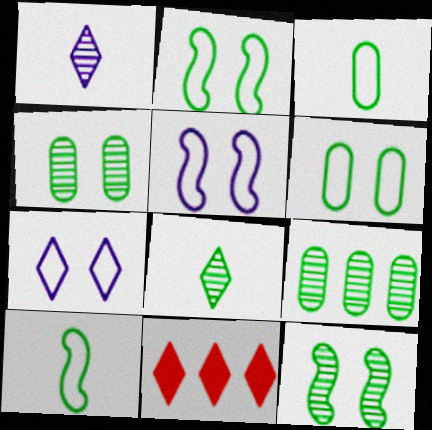[[7, 8, 11], 
[8, 9, 12]]